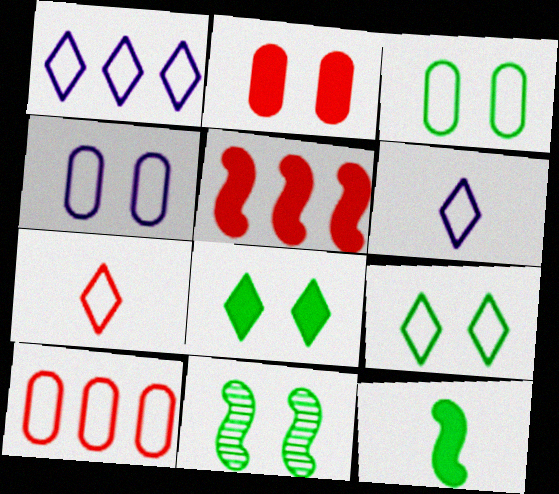[[1, 7, 9], 
[3, 8, 11]]